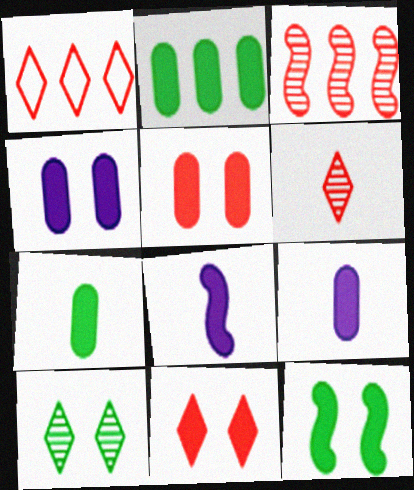[[1, 6, 11], 
[2, 5, 9], 
[2, 8, 11], 
[4, 11, 12]]